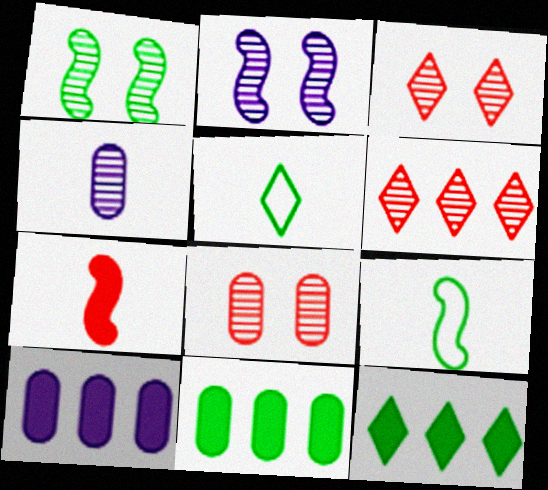[[1, 4, 6], 
[1, 5, 11], 
[3, 9, 10], 
[4, 5, 7]]